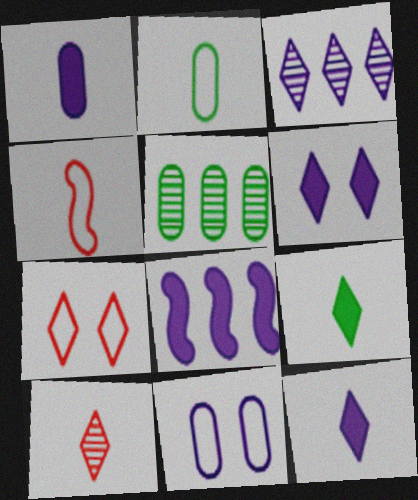[[1, 6, 8], 
[3, 7, 9], 
[4, 5, 6]]